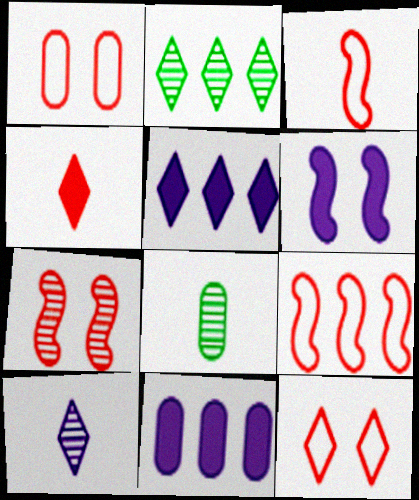[[1, 8, 11], 
[2, 9, 11]]